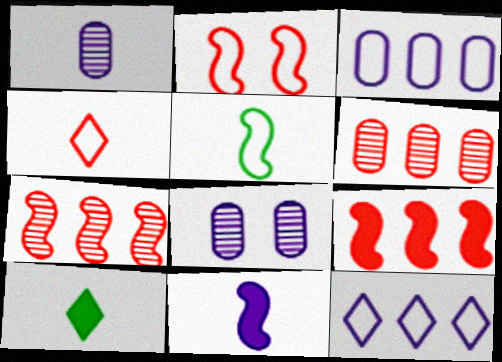[[8, 11, 12]]